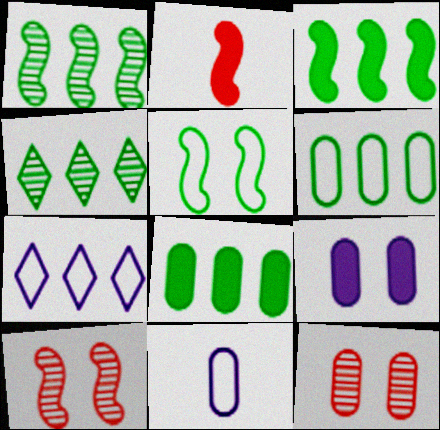[[3, 4, 6], 
[8, 11, 12]]